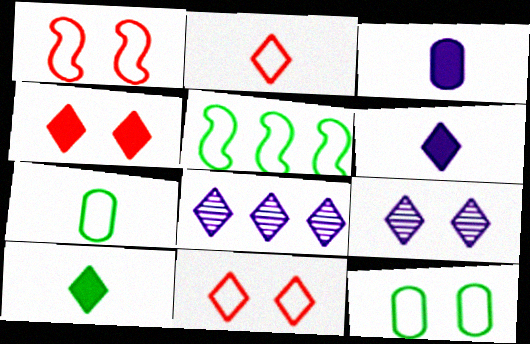[[8, 10, 11]]